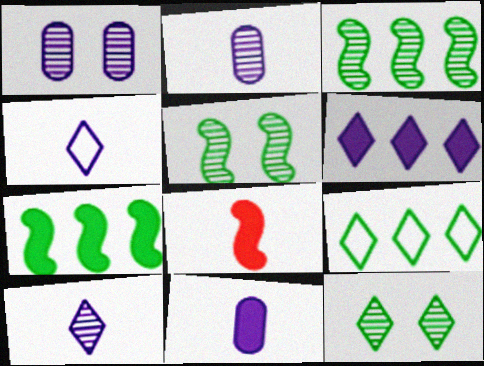[[1, 8, 9]]